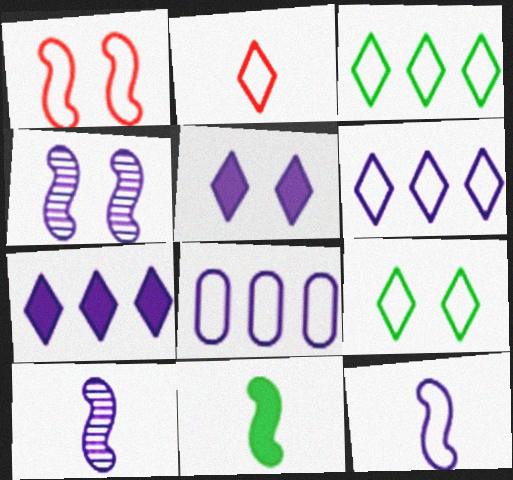[[2, 6, 9], 
[5, 8, 10]]